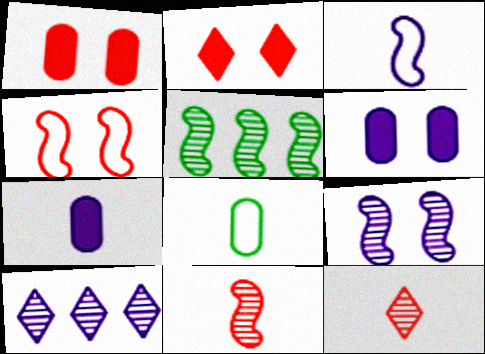[[3, 6, 10], 
[5, 9, 11]]